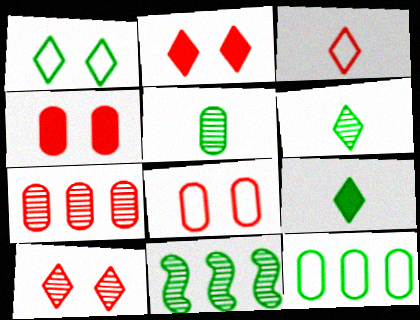[]